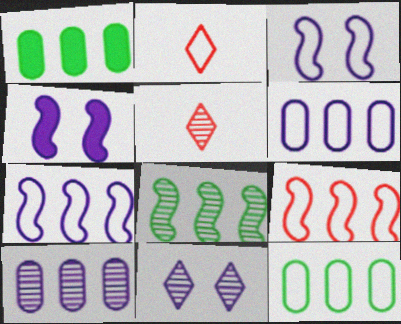[[1, 3, 5], 
[2, 3, 12], 
[4, 5, 12]]